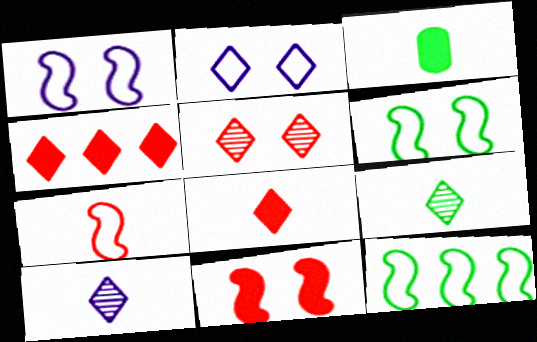[[1, 7, 12], 
[2, 4, 9], 
[3, 7, 10]]